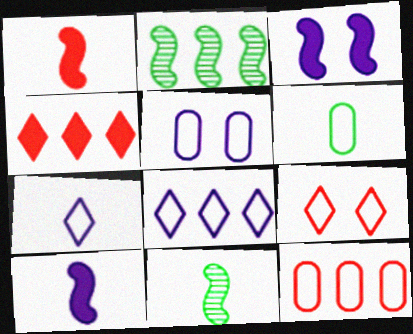[[4, 5, 11], 
[5, 6, 12]]